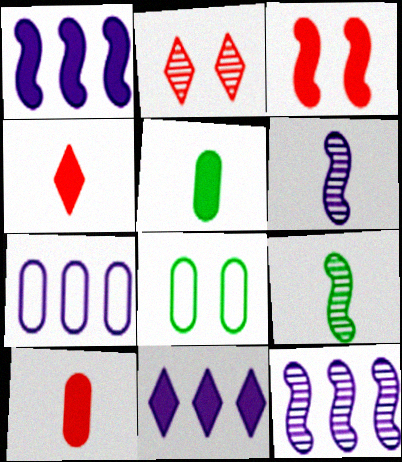[[3, 5, 11], 
[4, 8, 12], 
[7, 11, 12]]